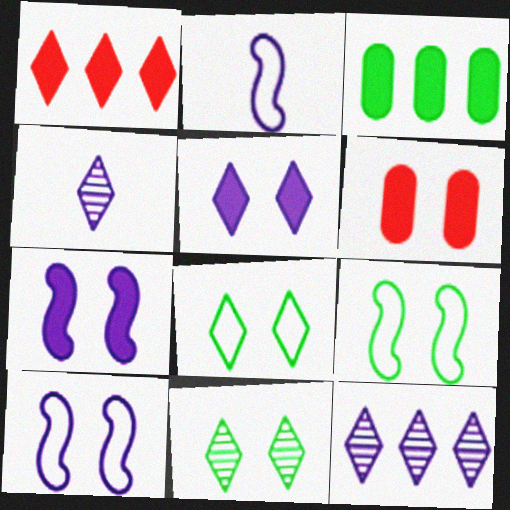[[1, 4, 8], 
[6, 10, 11]]